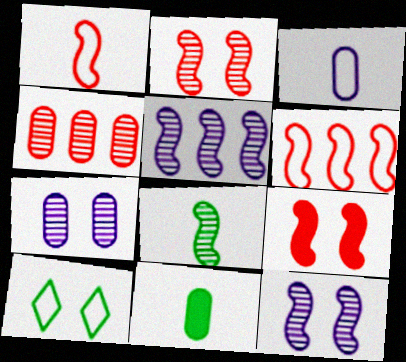[[2, 5, 8], 
[3, 6, 10], 
[7, 9, 10]]